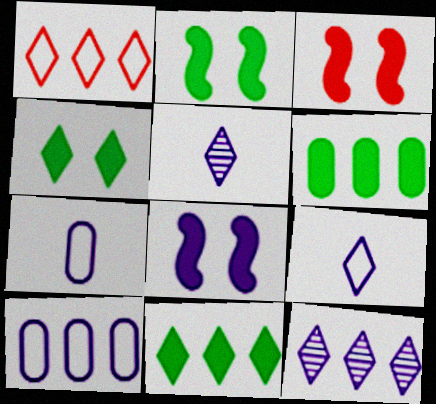[[1, 4, 5], 
[1, 11, 12], 
[2, 3, 8], 
[5, 8, 10], 
[7, 8, 12]]